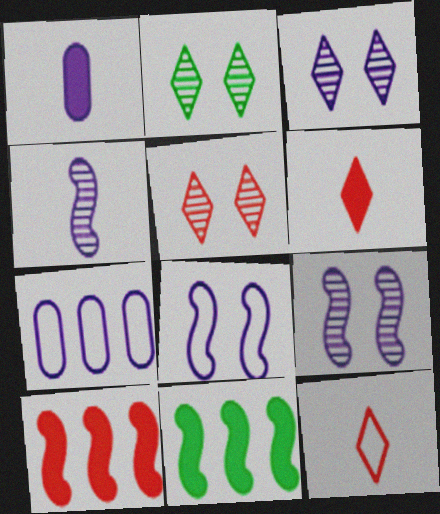[[2, 3, 5]]